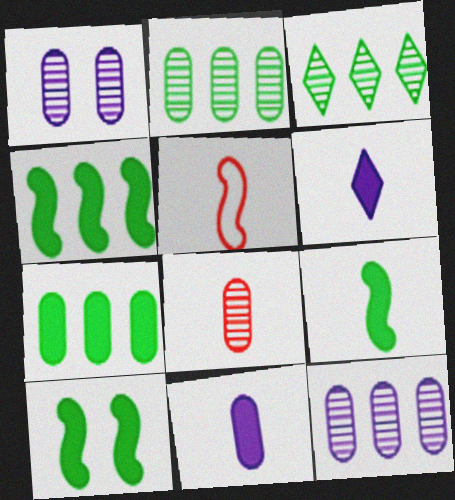[[1, 2, 8], 
[4, 9, 10]]